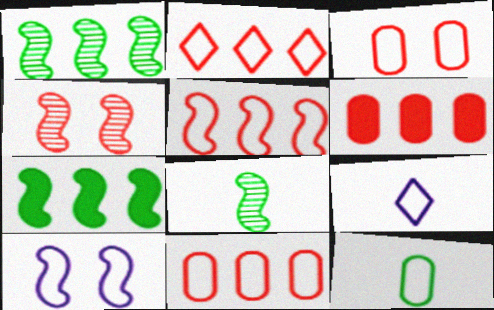[[2, 5, 11], 
[2, 10, 12]]